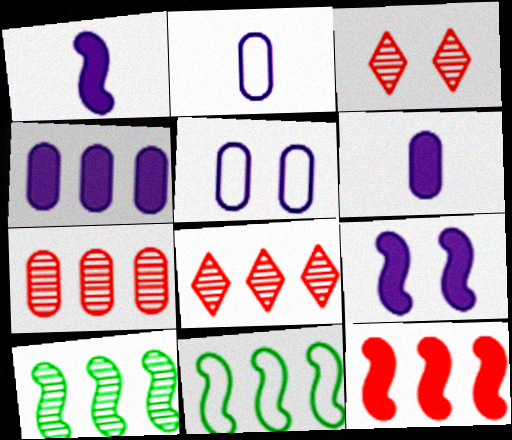[[3, 6, 11], 
[4, 8, 11]]